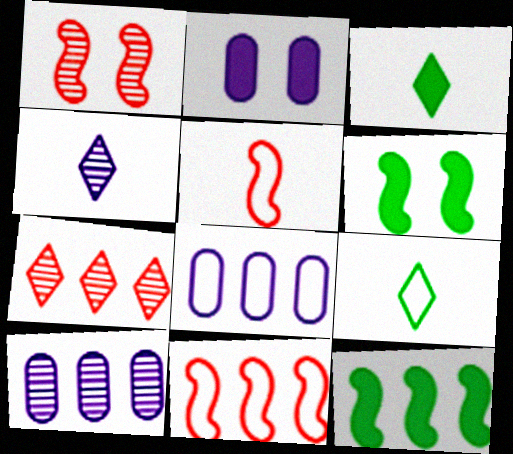[[1, 3, 8], 
[7, 8, 12]]